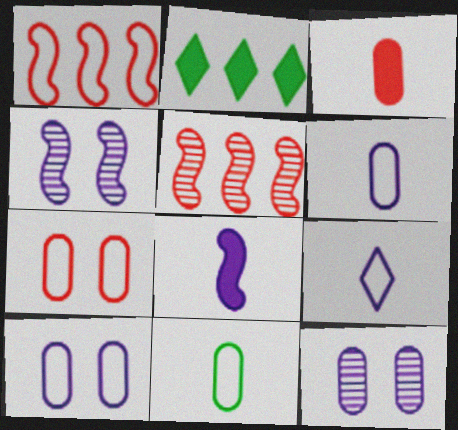[]